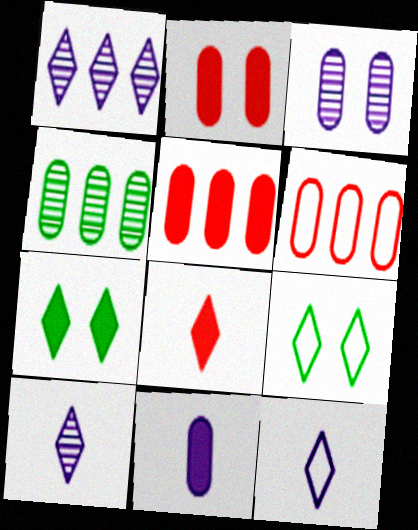[[1, 8, 9]]